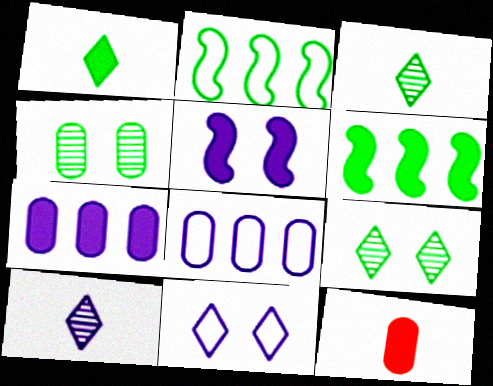[[1, 2, 4], 
[4, 8, 12], 
[5, 8, 10]]